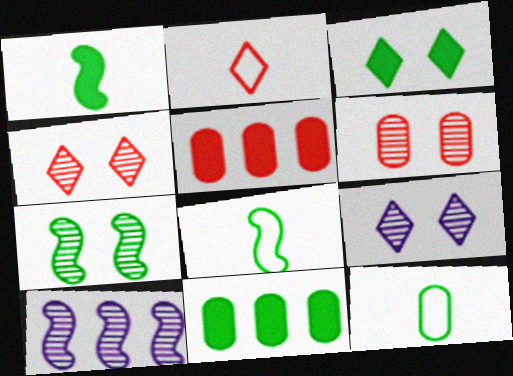[[1, 3, 11], 
[5, 8, 9], 
[6, 7, 9]]